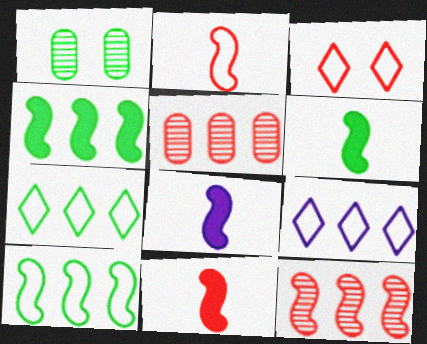[[1, 6, 7], 
[1, 9, 11], 
[3, 5, 11], 
[4, 5, 9], 
[6, 8, 11]]